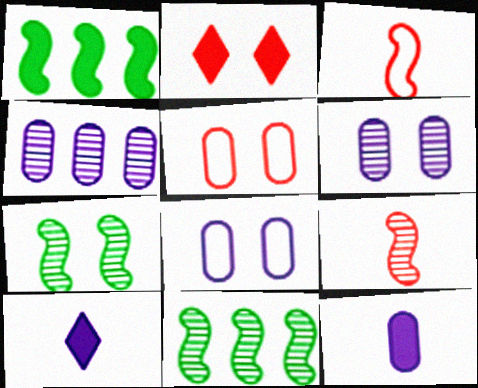[[1, 2, 12], 
[2, 7, 8], 
[4, 8, 12], 
[5, 10, 11]]